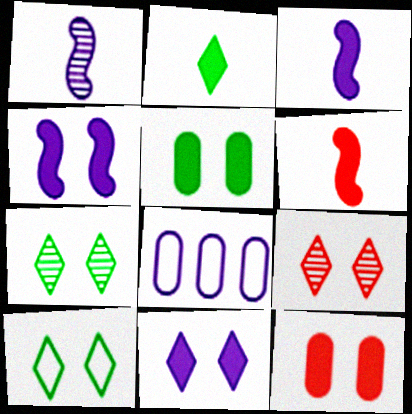[[1, 8, 11], 
[6, 7, 8], 
[9, 10, 11]]